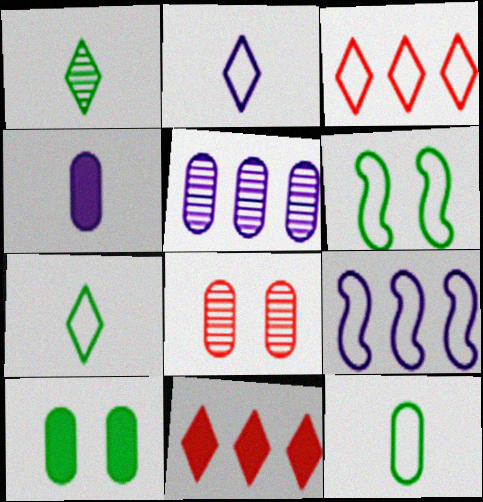[]